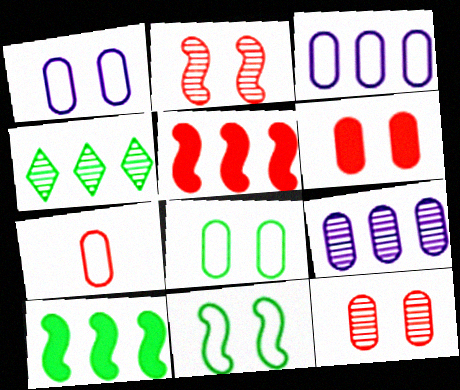[[3, 4, 5], 
[3, 7, 8]]